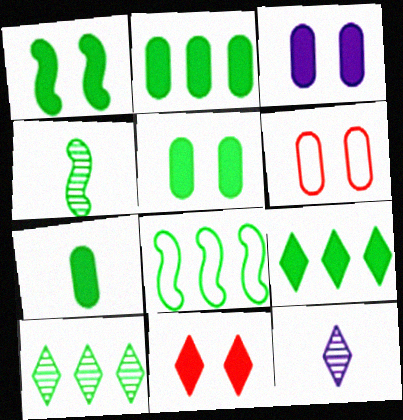[[1, 3, 11], 
[1, 4, 8], 
[1, 7, 9], 
[2, 5, 7], 
[2, 8, 10]]